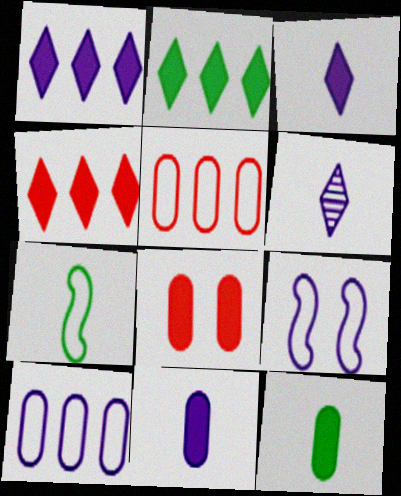[[1, 2, 4]]